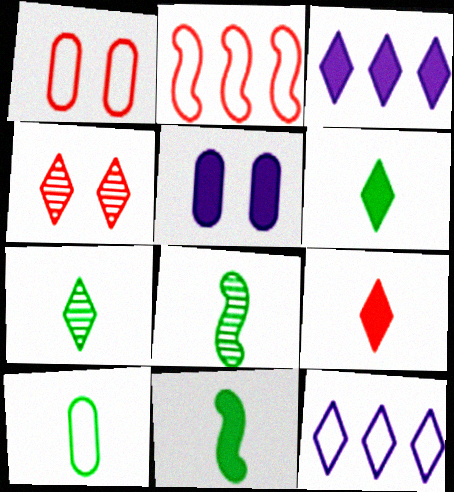[[1, 3, 8], 
[2, 5, 7], 
[4, 6, 12], 
[6, 8, 10], 
[7, 10, 11]]